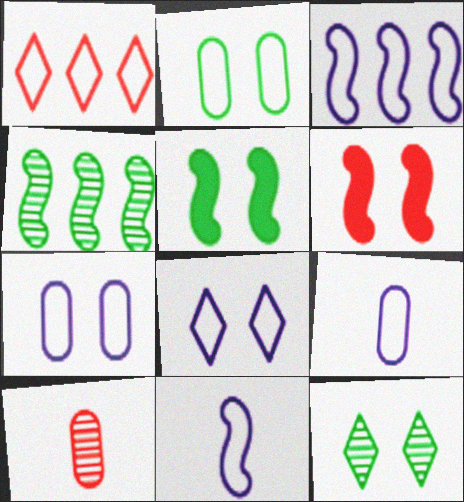[[1, 2, 11], 
[1, 6, 10], 
[2, 5, 12], 
[3, 8, 9], 
[4, 6, 11], 
[6, 7, 12]]